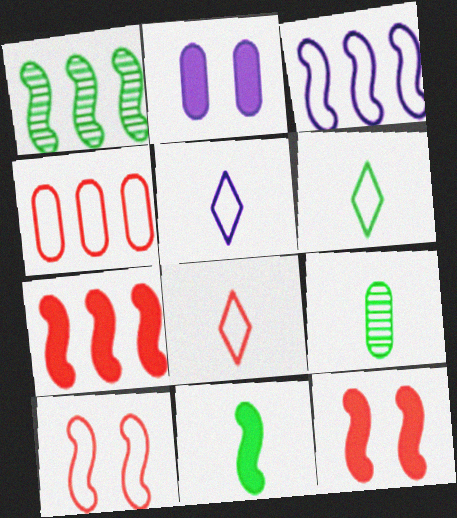[[1, 2, 8], 
[1, 3, 7], 
[2, 4, 9], 
[4, 8, 10], 
[5, 6, 8], 
[6, 9, 11]]